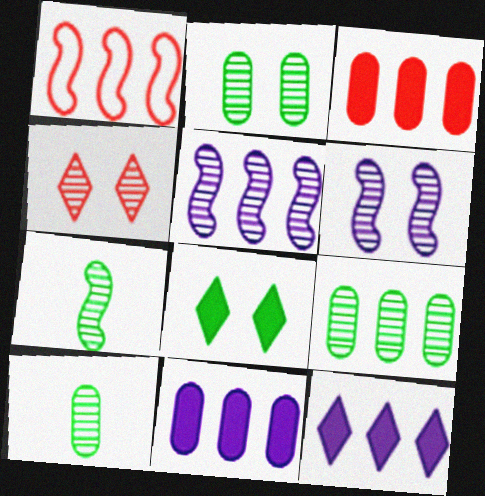[[1, 9, 12], 
[2, 4, 6], 
[2, 9, 10], 
[4, 5, 10]]